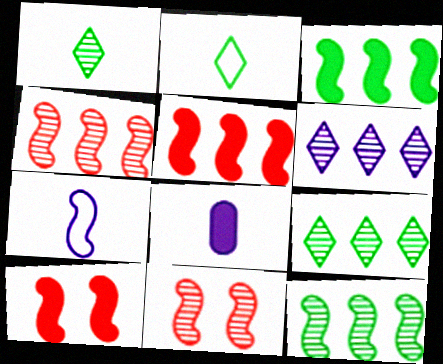[[3, 7, 11], 
[7, 10, 12]]